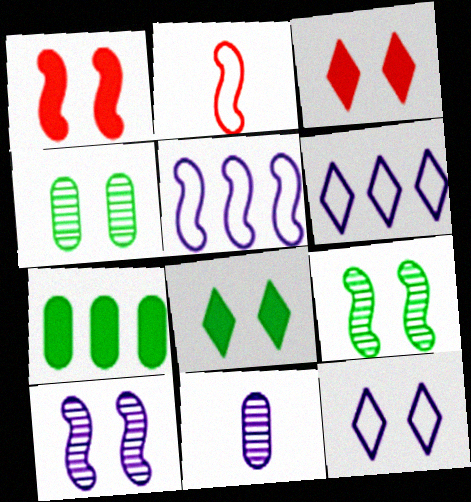[[1, 4, 12]]